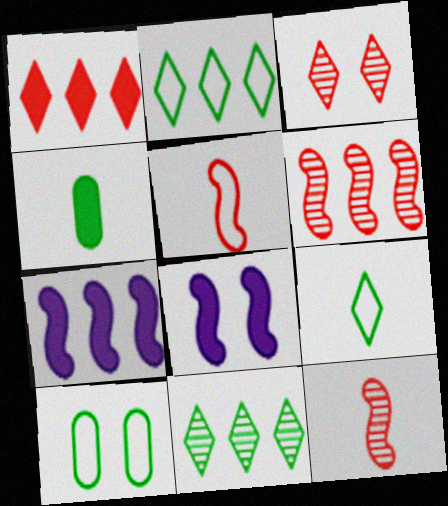[[1, 4, 8], 
[3, 8, 10]]